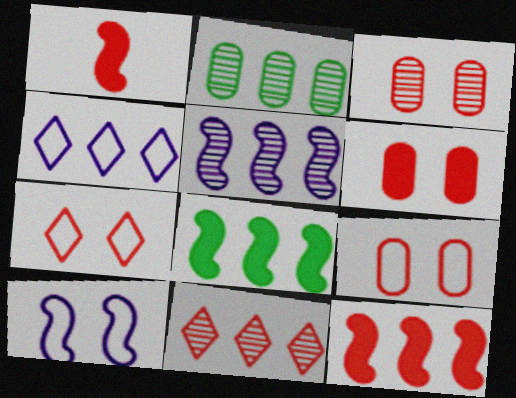[[1, 9, 11], 
[2, 4, 12], 
[2, 5, 11], 
[3, 6, 9]]